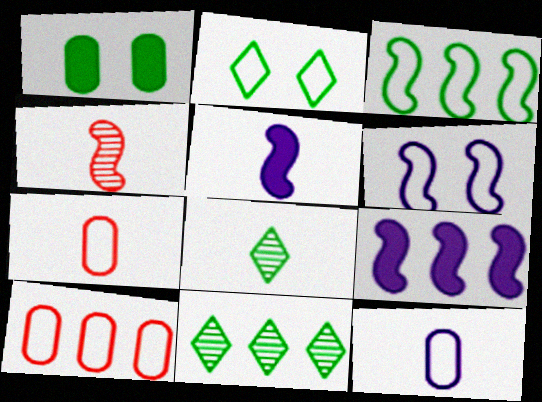[[1, 3, 8], 
[5, 7, 8], 
[9, 10, 11]]